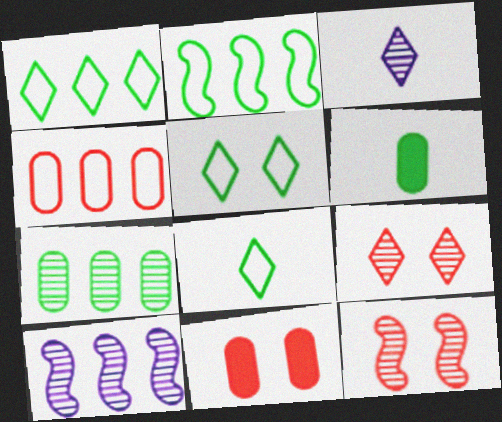[[1, 5, 8], 
[2, 3, 11], 
[3, 7, 12], 
[8, 10, 11]]